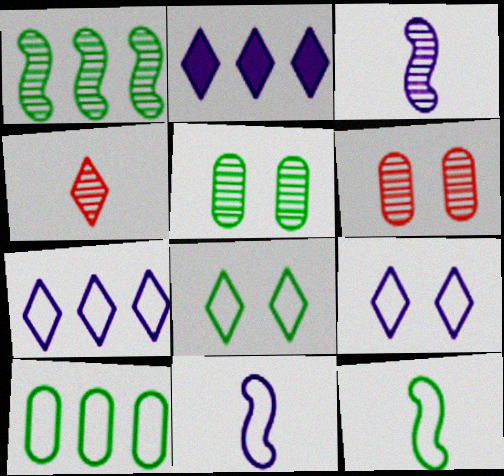[[2, 4, 8], 
[2, 6, 12], 
[8, 10, 12]]